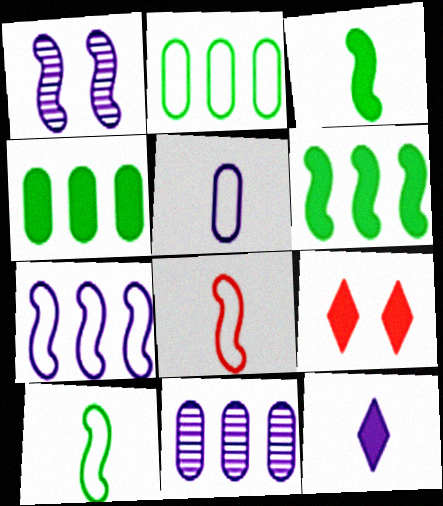[[1, 6, 8], 
[9, 10, 11]]